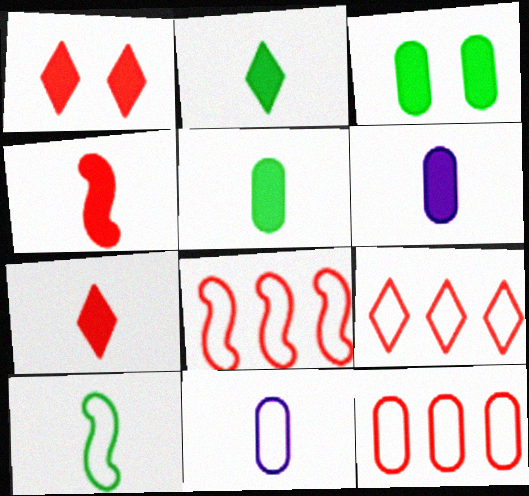[[2, 4, 6], 
[8, 9, 12]]